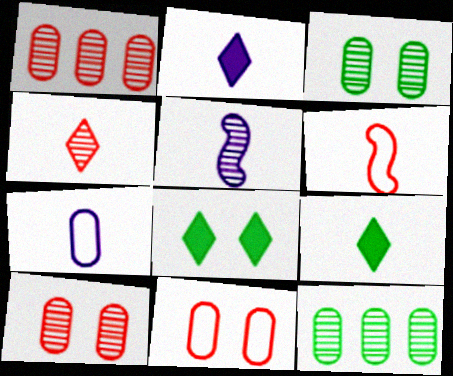[[2, 5, 7]]